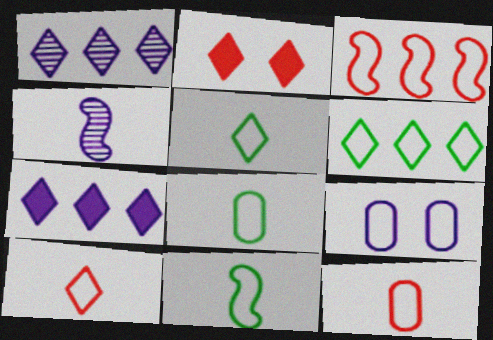[[1, 2, 5], 
[3, 5, 9], 
[4, 7, 9], 
[5, 8, 11]]